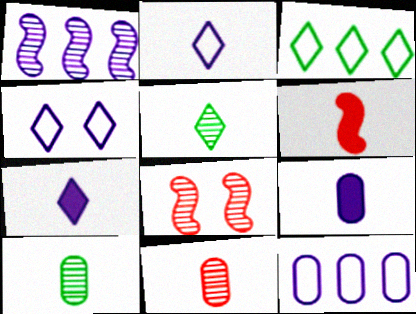[[1, 4, 9], 
[2, 6, 10], 
[3, 8, 9]]